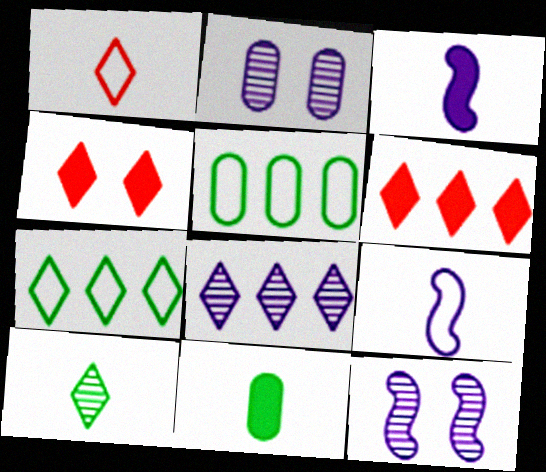[[6, 7, 8]]